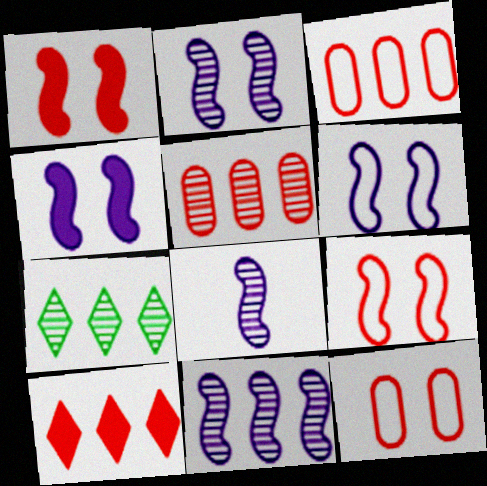[[2, 4, 6], 
[2, 8, 11], 
[5, 7, 11]]